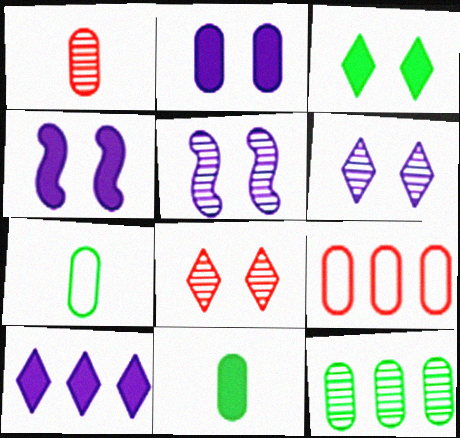[]